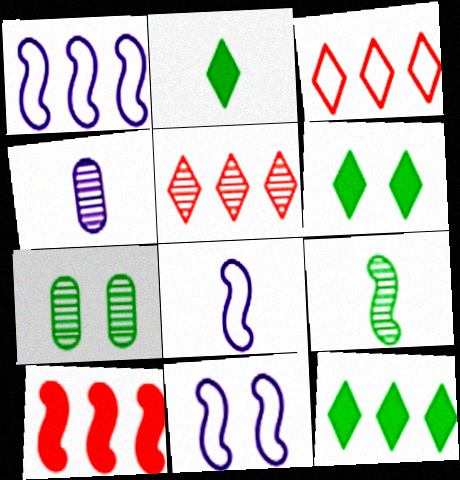[[1, 8, 11], 
[2, 6, 12], 
[9, 10, 11]]